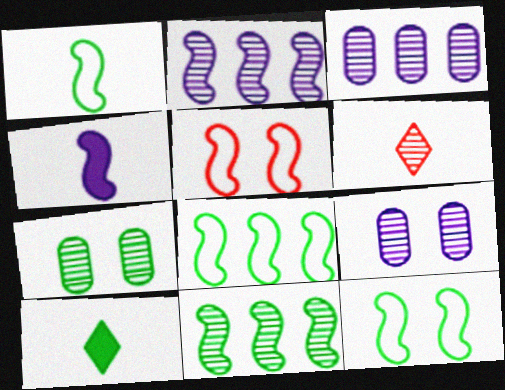[[1, 8, 12], 
[2, 6, 7], 
[3, 5, 10], 
[4, 5, 11], 
[6, 9, 11], 
[7, 8, 10]]